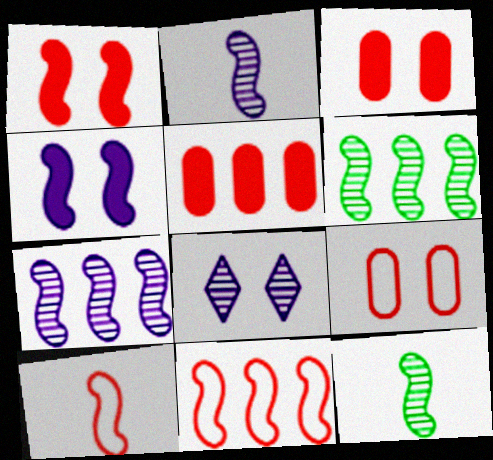[[4, 6, 10], 
[4, 11, 12]]